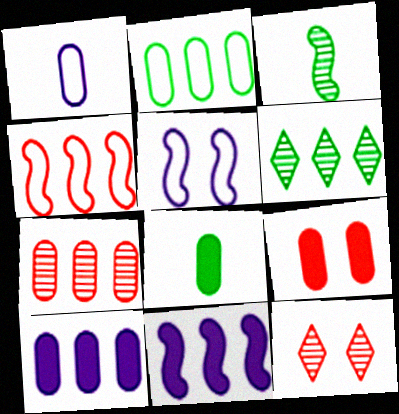[[2, 7, 10], 
[4, 6, 10], 
[8, 9, 10]]